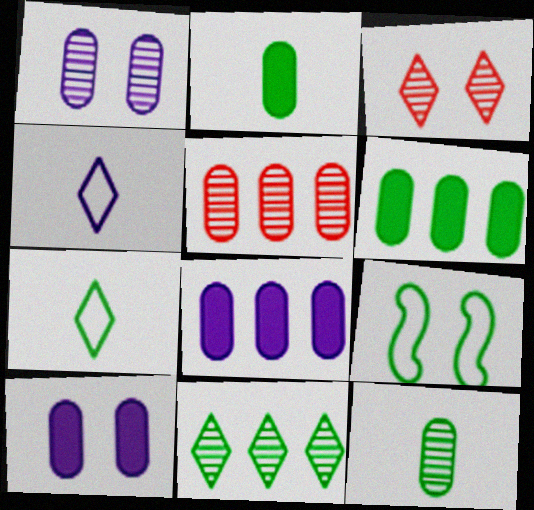[[1, 5, 12], 
[2, 9, 11], 
[3, 9, 10]]